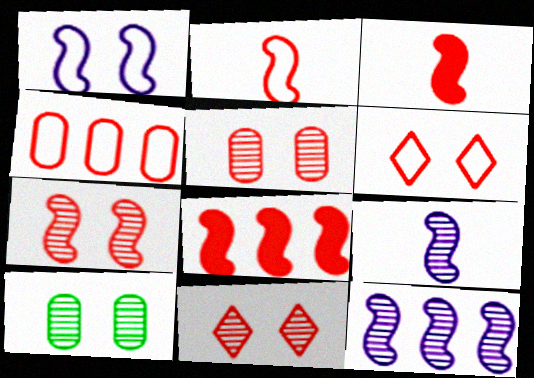[[2, 4, 6], 
[2, 7, 8], 
[3, 4, 11], 
[5, 7, 11]]